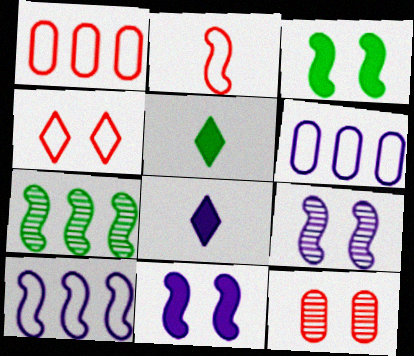[[1, 2, 4], 
[1, 5, 9], 
[2, 7, 11], 
[5, 10, 12], 
[6, 8, 9]]